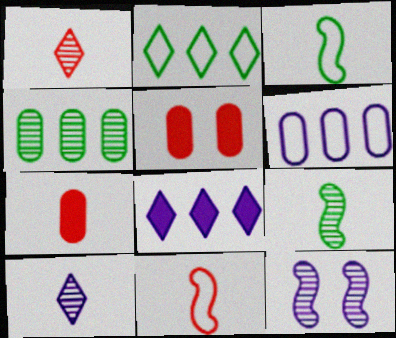[[1, 4, 12], 
[1, 7, 11], 
[2, 7, 12], 
[3, 7, 10]]